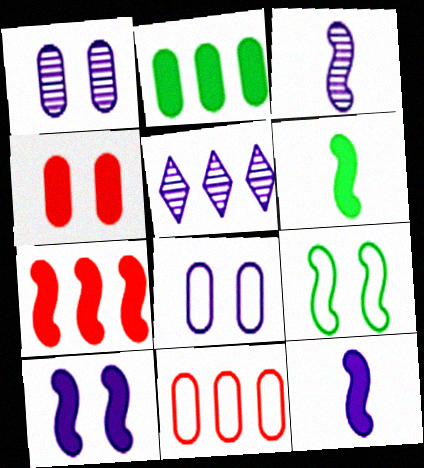[[1, 3, 5], 
[3, 7, 9], 
[5, 8, 12], 
[6, 7, 10]]